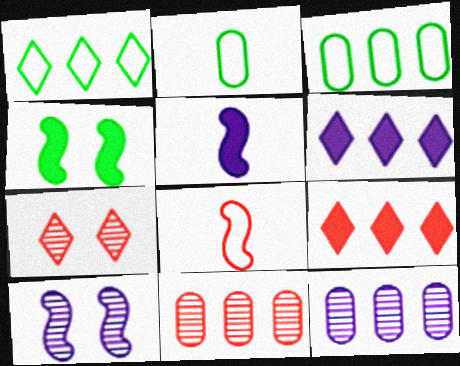[[2, 9, 10], 
[3, 5, 7]]